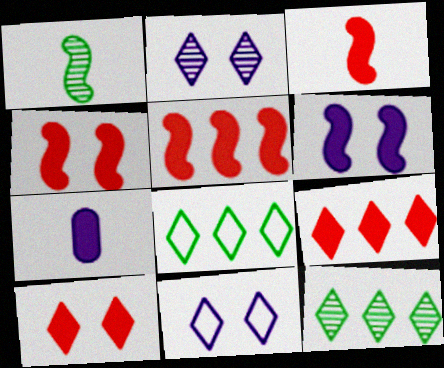[[3, 4, 5]]